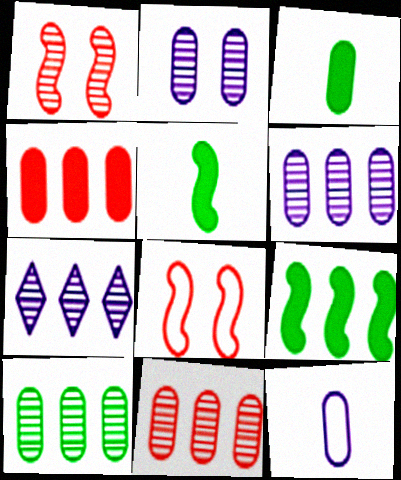[[3, 7, 8], 
[6, 10, 11]]